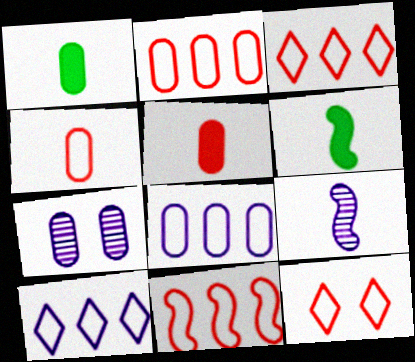[[1, 2, 7], 
[2, 3, 11], 
[3, 6, 7], 
[4, 11, 12]]